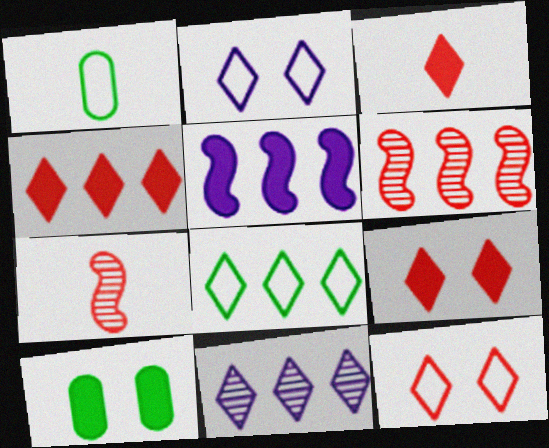[[3, 4, 9], 
[3, 5, 10], 
[4, 8, 11]]